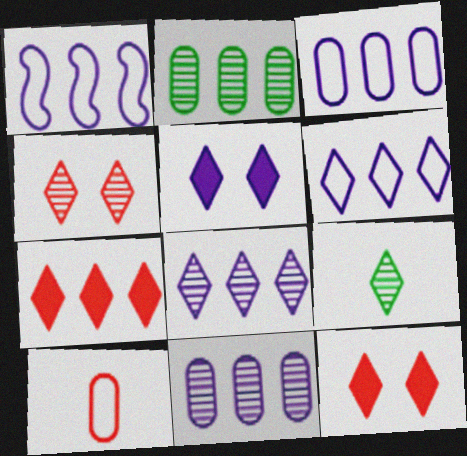[[1, 2, 7], 
[1, 3, 6], 
[4, 8, 9], 
[6, 9, 12]]